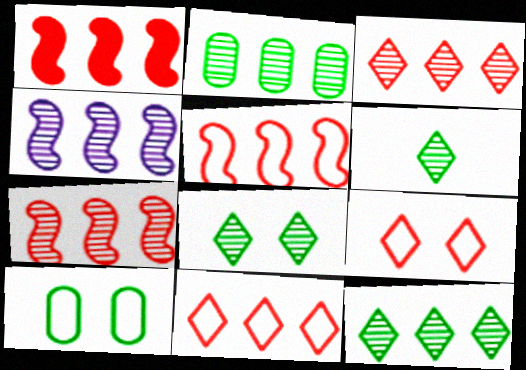[[1, 5, 7], 
[2, 3, 4], 
[6, 8, 12]]